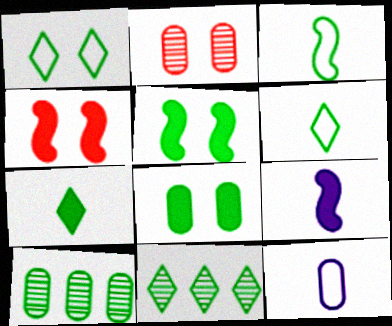[[1, 7, 11], 
[3, 8, 11], 
[4, 11, 12], 
[5, 6, 10]]